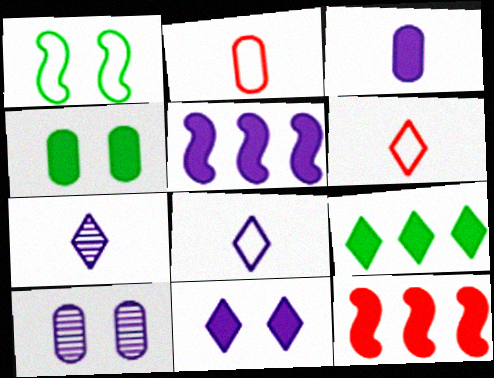[[3, 5, 11], 
[5, 8, 10]]